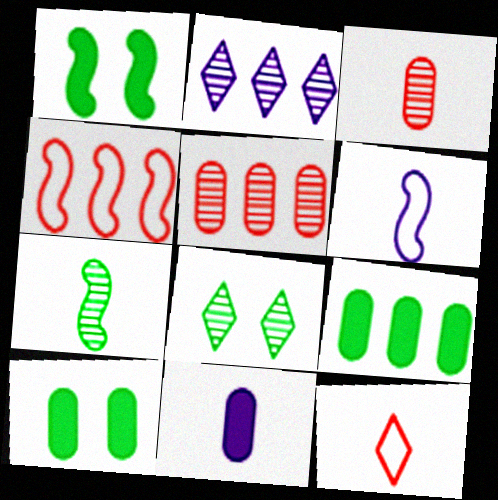[[2, 4, 9], 
[4, 8, 11], 
[7, 11, 12]]